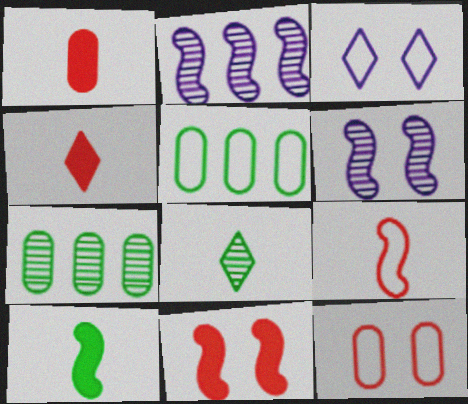[[3, 5, 9], 
[4, 5, 6]]